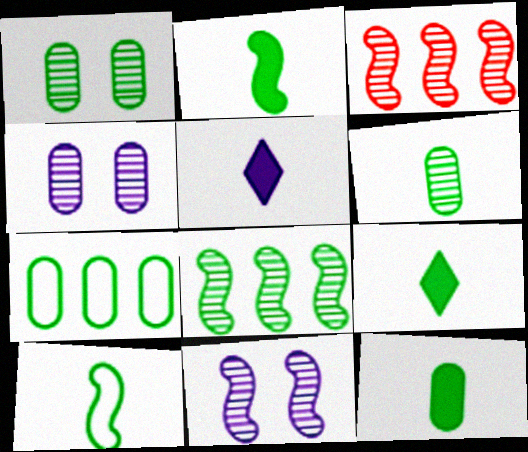[[1, 7, 12], 
[2, 9, 12], 
[6, 9, 10]]